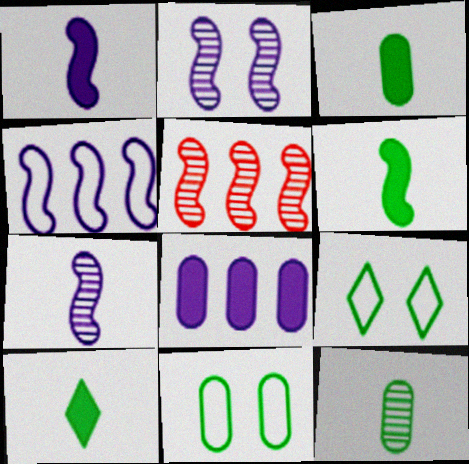[[1, 2, 4], 
[3, 6, 10]]